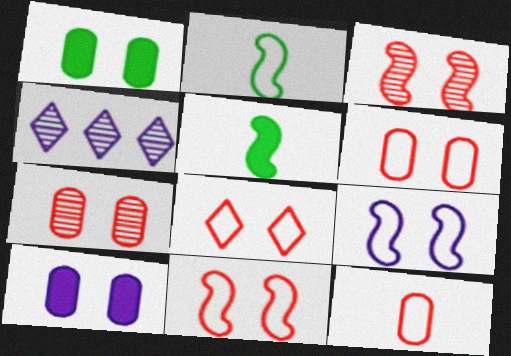[[4, 5, 6], 
[6, 8, 11]]